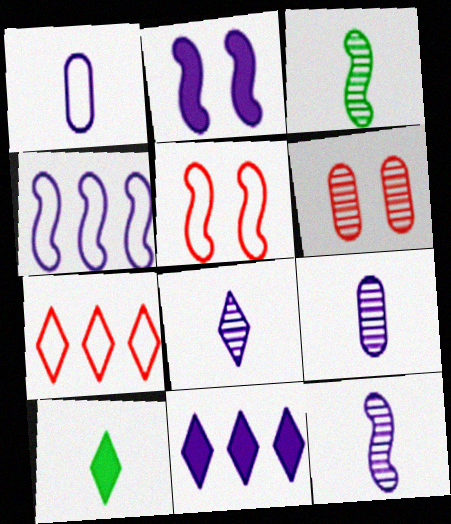[[2, 4, 12], 
[4, 6, 10], 
[8, 9, 12]]